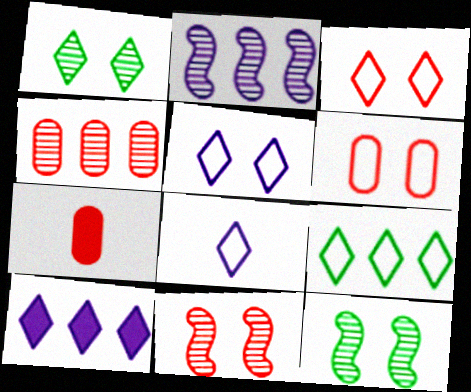[[3, 8, 9], 
[4, 6, 7]]